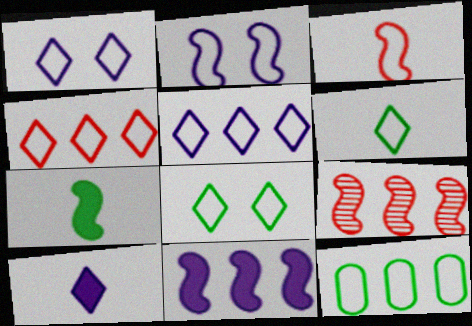[[1, 3, 12], 
[1, 4, 6], 
[2, 7, 9]]